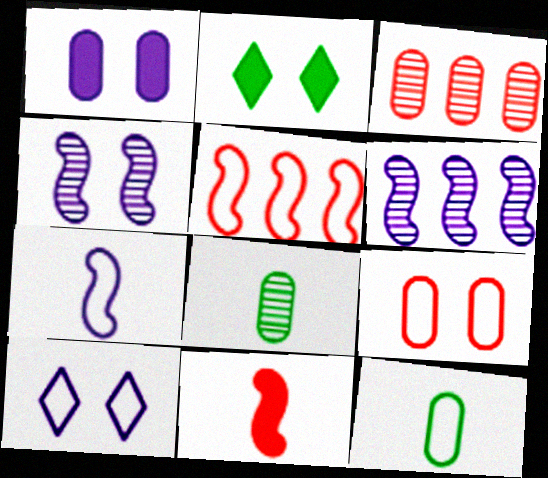[[1, 3, 12], 
[1, 4, 10], 
[2, 3, 7], 
[2, 4, 9], 
[5, 10, 12]]